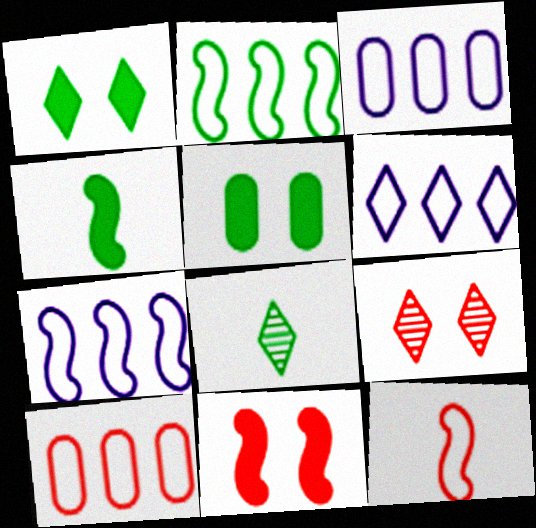[[2, 5, 8], 
[2, 6, 10], 
[3, 4, 9], 
[3, 6, 7], 
[3, 8, 11]]